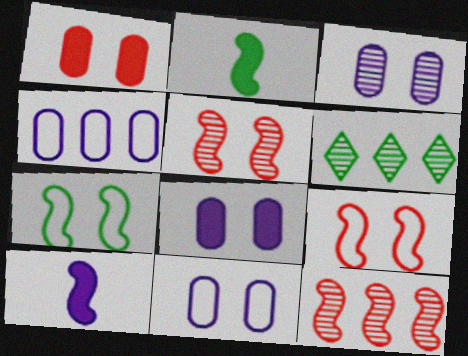[[3, 8, 11], 
[7, 10, 12]]